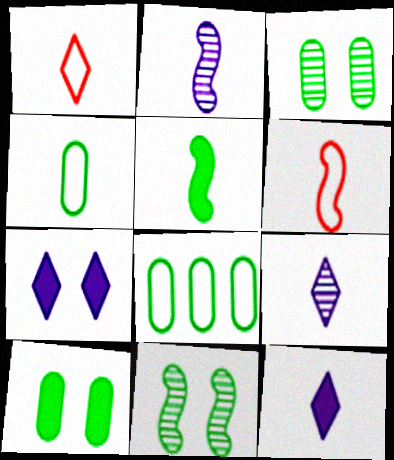[[2, 5, 6]]